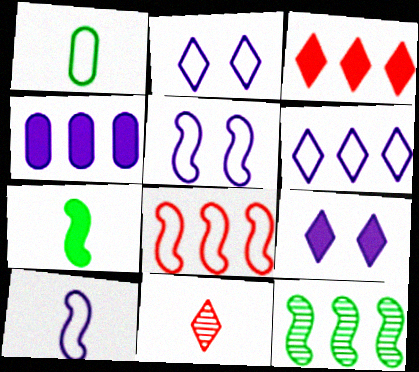[[1, 2, 8]]